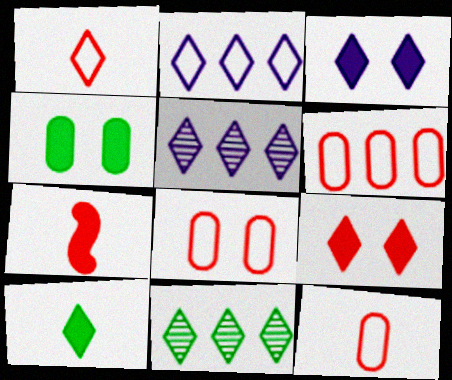[[1, 3, 11], 
[6, 8, 12]]